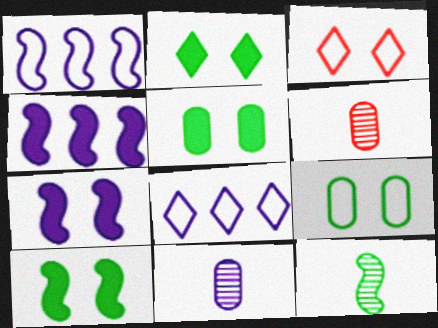[[1, 2, 6], 
[2, 5, 10], 
[6, 8, 10], 
[7, 8, 11]]